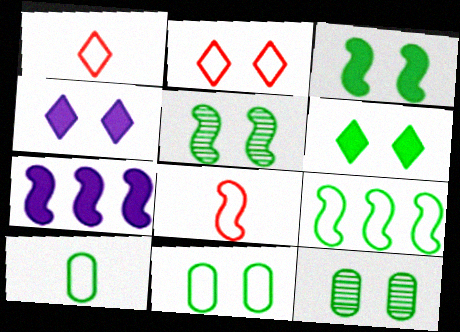[[1, 7, 12], 
[5, 6, 11], 
[5, 7, 8]]